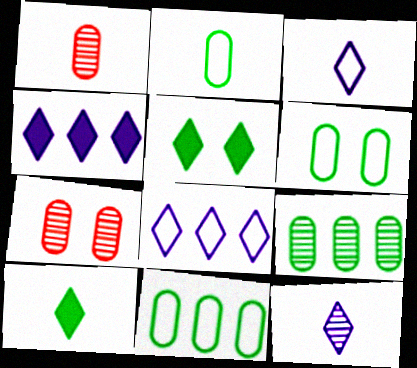[[2, 6, 11]]